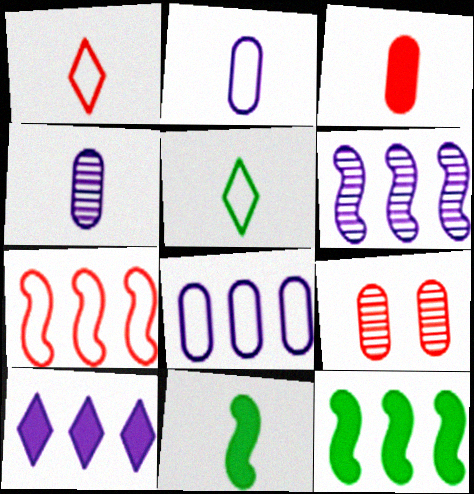[[1, 4, 11], 
[6, 7, 12], 
[6, 8, 10]]